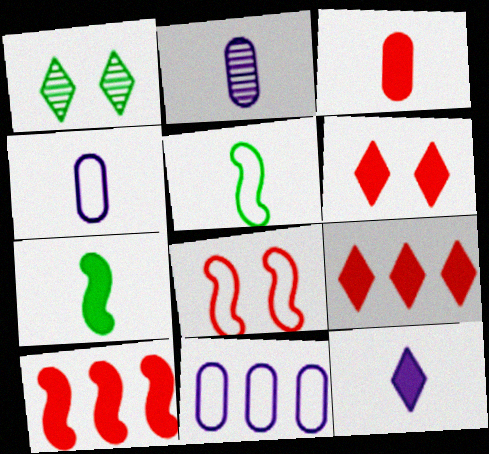[[1, 4, 10], 
[3, 6, 10], 
[3, 7, 12]]